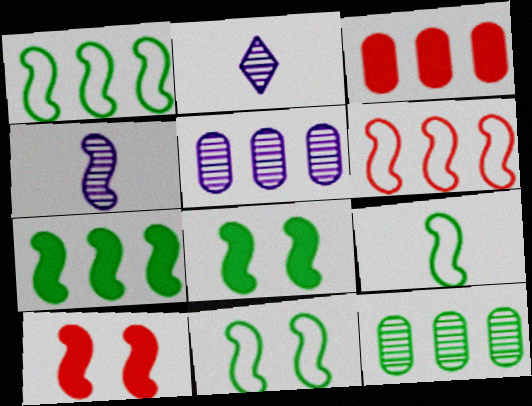[[1, 4, 10], 
[1, 9, 11], 
[2, 3, 11], 
[4, 6, 8]]